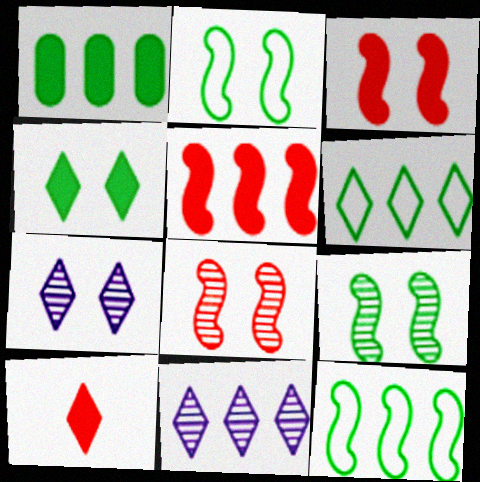[[6, 7, 10]]